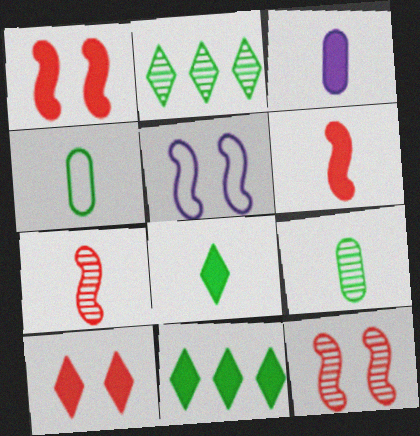[[1, 3, 11], 
[3, 6, 8]]